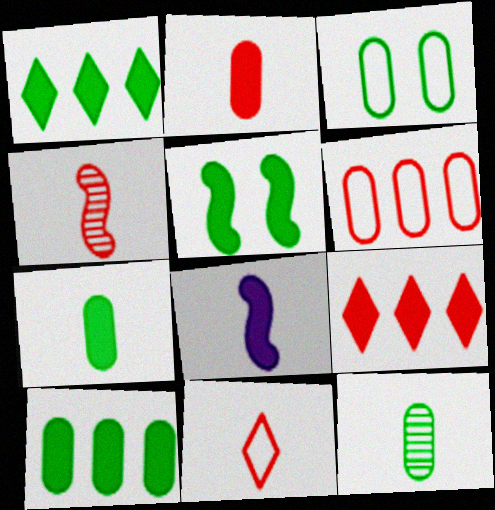[[1, 5, 7], 
[2, 4, 11], 
[3, 10, 12], 
[8, 11, 12]]